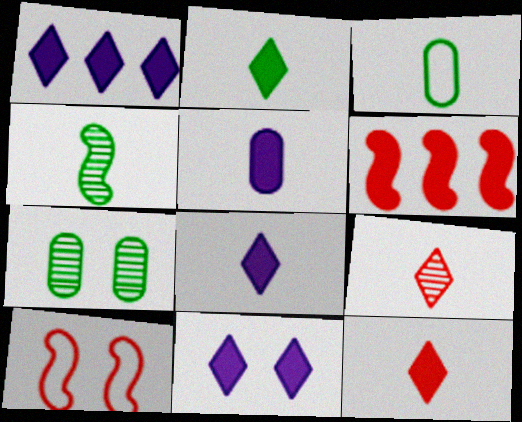[[1, 8, 11], 
[2, 3, 4], 
[2, 8, 12], 
[7, 10, 11]]